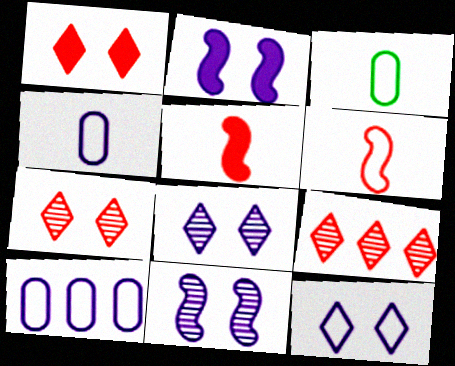[[2, 3, 9]]